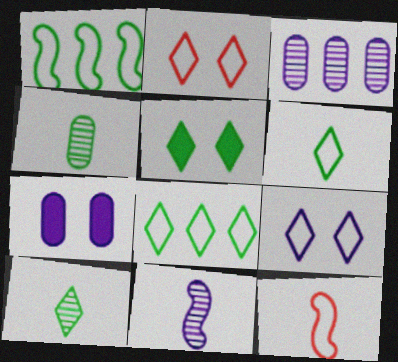[[1, 4, 5], 
[3, 5, 12], 
[5, 8, 10]]